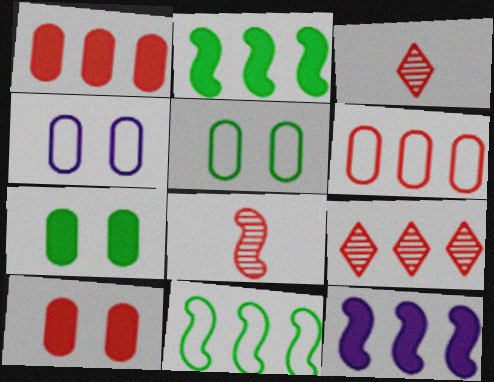[[2, 3, 4], 
[3, 5, 12]]